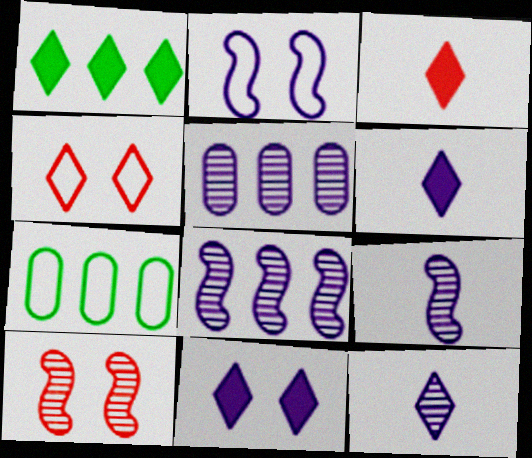[[1, 3, 11], 
[1, 4, 12], 
[2, 5, 6], 
[6, 7, 10]]